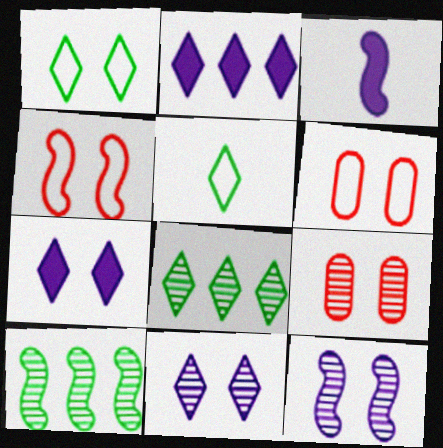[[3, 4, 10], 
[3, 6, 8]]